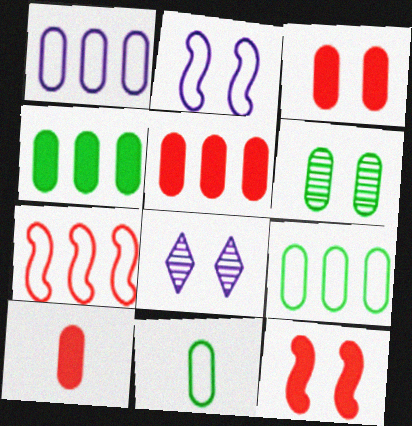[[1, 6, 10], 
[3, 5, 10], 
[4, 6, 11]]